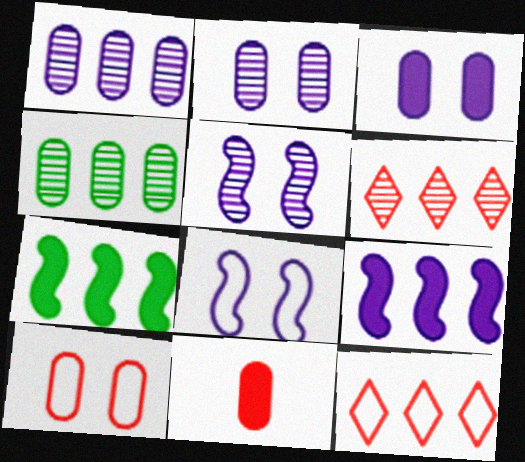[[1, 7, 12], 
[4, 9, 12]]